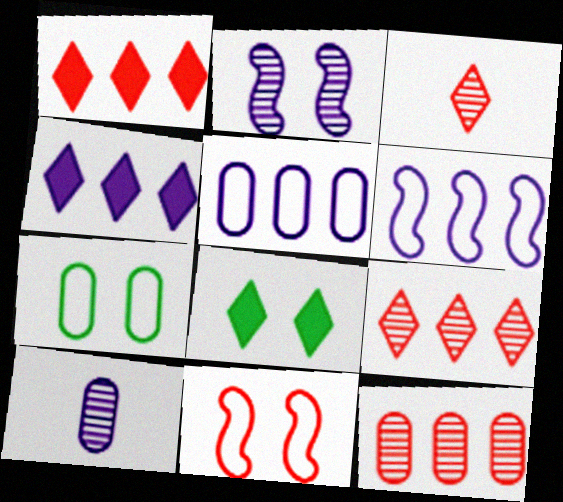[]